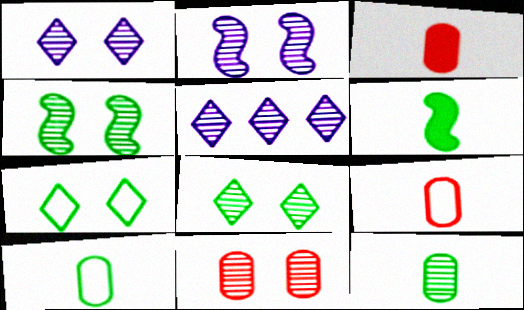[[1, 4, 11], 
[2, 8, 11]]